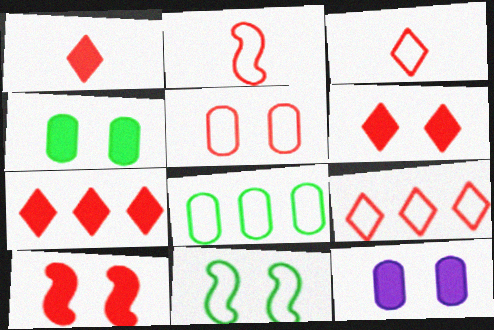[[1, 6, 7], 
[2, 5, 9]]